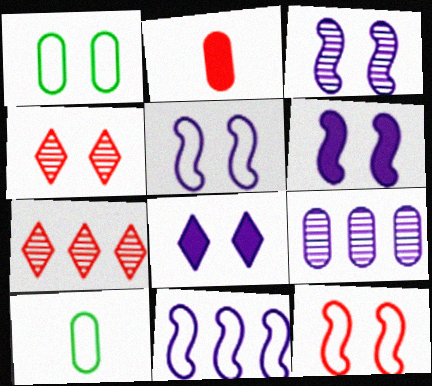[[1, 2, 9], 
[1, 4, 6], 
[2, 7, 12], 
[3, 5, 6], 
[6, 7, 10]]